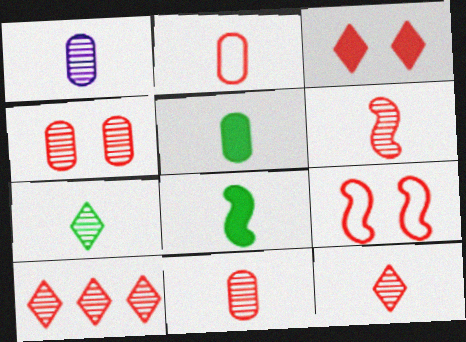[[1, 2, 5], 
[1, 6, 7], 
[3, 4, 9], 
[4, 6, 10], 
[6, 11, 12]]